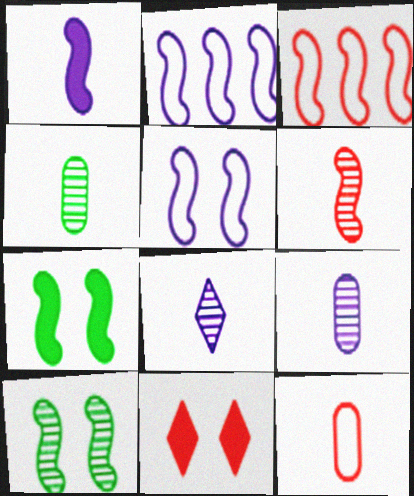[[1, 3, 10], 
[2, 4, 11], 
[2, 6, 7], 
[4, 6, 8]]